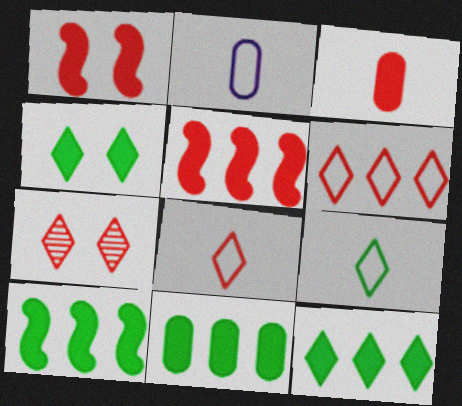[[2, 7, 10], 
[10, 11, 12]]